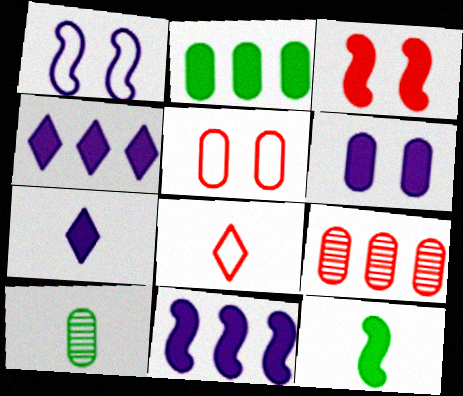[[2, 3, 7], 
[3, 8, 9], 
[3, 11, 12], 
[6, 7, 11]]